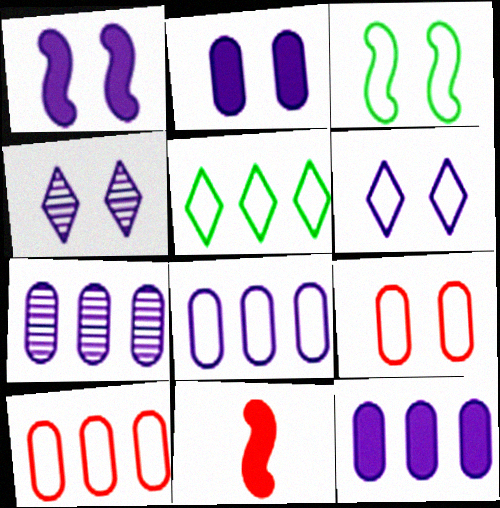[[3, 6, 9], 
[7, 8, 12]]